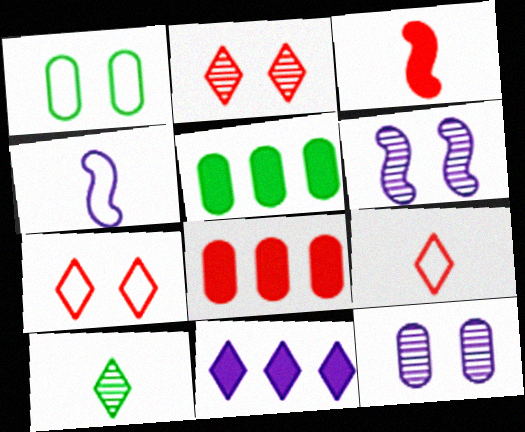[[2, 4, 5], 
[4, 11, 12], 
[5, 6, 9], 
[7, 10, 11]]